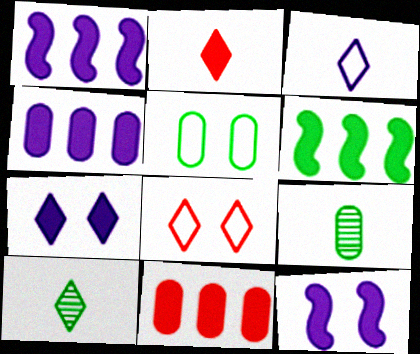[[1, 8, 9], 
[2, 3, 10], 
[5, 6, 10]]